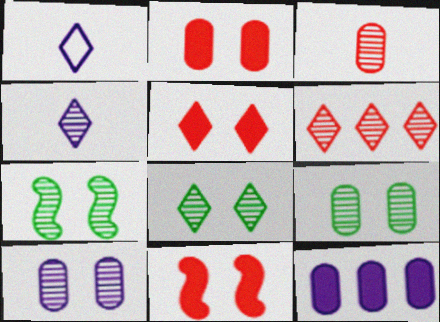[[2, 5, 11], 
[4, 6, 8], 
[7, 8, 9]]